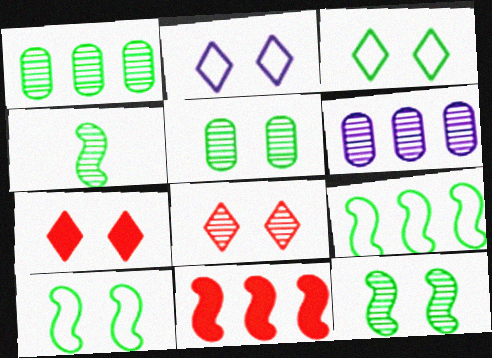[[4, 6, 8]]